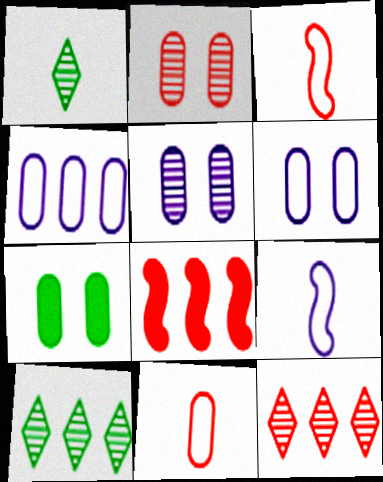[[1, 6, 8], 
[2, 6, 7], 
[4, 8, 10], 
[7, 9, 12]]